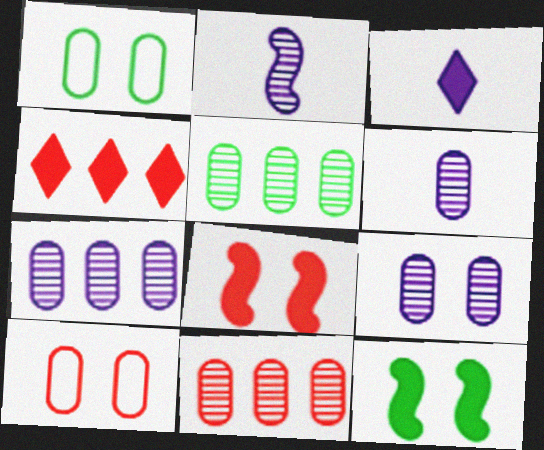[[1, 2, 4], 
[5, 7, 11], 
[6, 7, 9]]